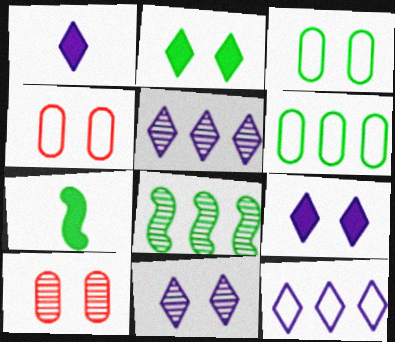[[1, 4, 8], 
[1, 11, 12], 
[4, 5, 7], 
[7, 10, 12]]